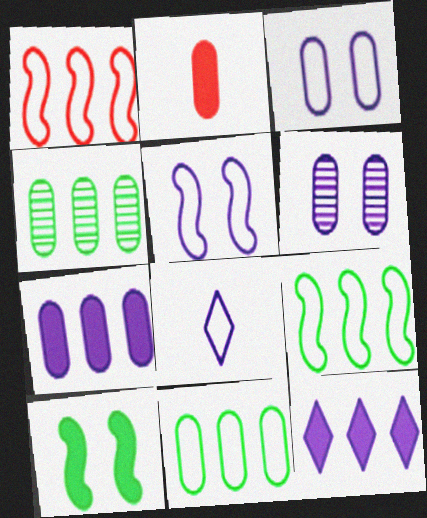[[1, 4, 12], 
[2, 3, 4], 
[2, 6, 11], 
[2, 10, 12]]